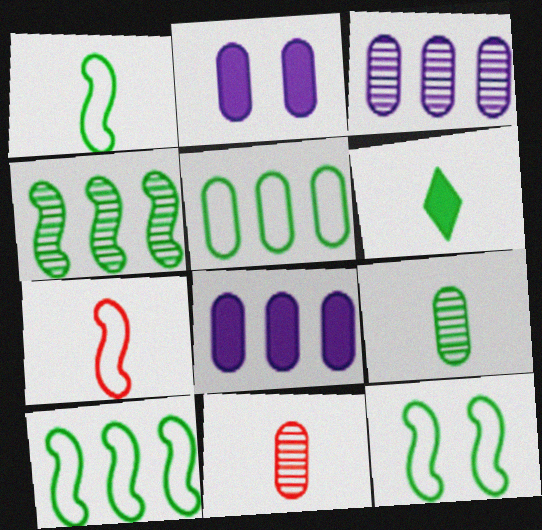[[1, 6, 9], 
[1, 10, 12], 
[2, 5, 11]]